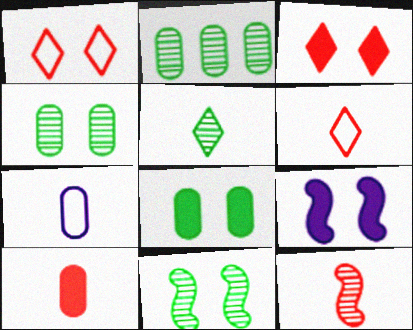[[1, 4, 9], 
[2, 5, 11], 
[2, 6, 9], 
[3, 8, 9], 
[6, 10, 12]]